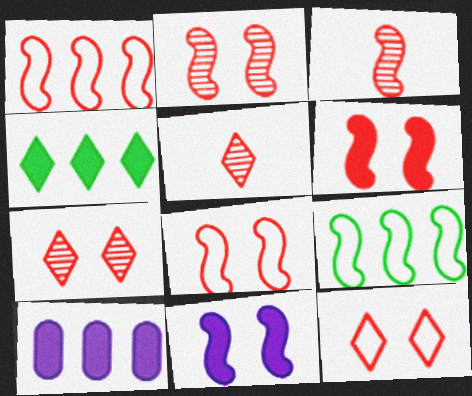[[1, 3, 6], 
[2, 6, 8], 
[3, 9, 11]]